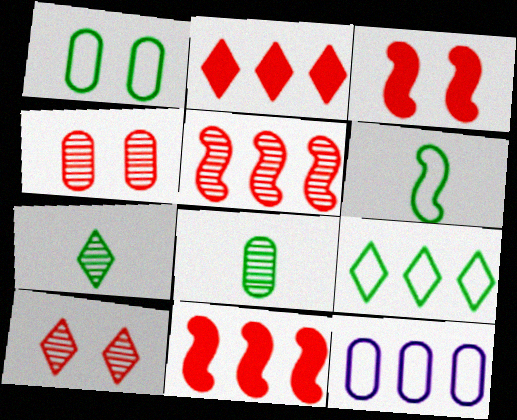[[1, 6, 9], 
[3, 7, 12]]